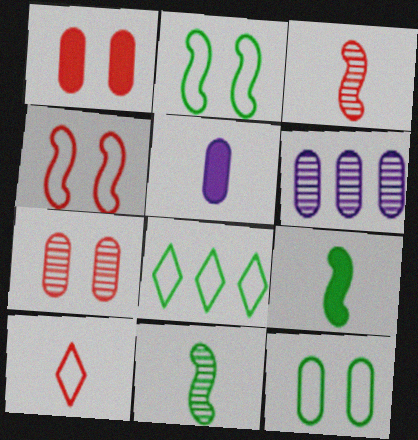[[5, 10, 11]]